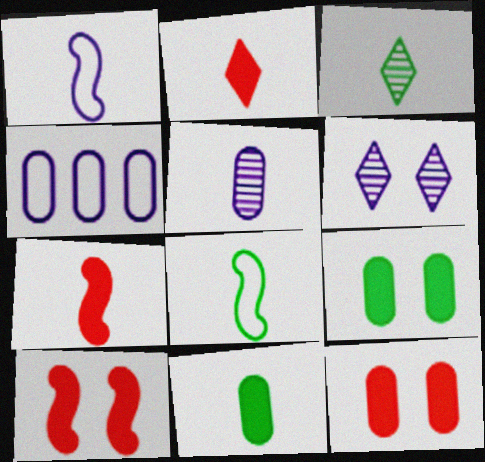[[2, 5, 8], 
[3, 4, 10], 
[3, 8, 11]]